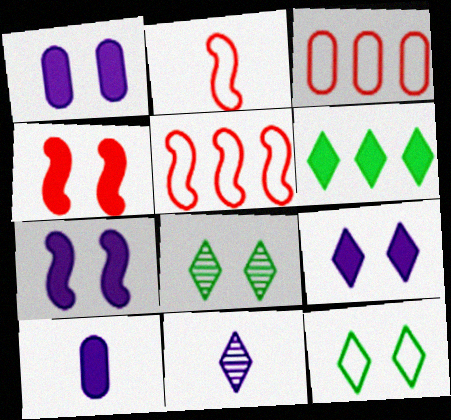[[1, 7, 9], 
[4, 6, 10], 
[5, 8, 10]]